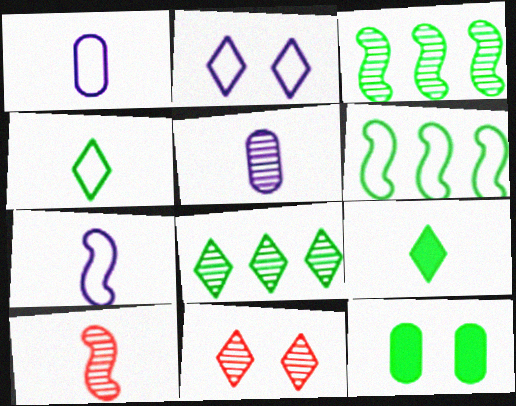[[1, 9, 10], 
[3, 4, 12], 
[3, 5, 11]]